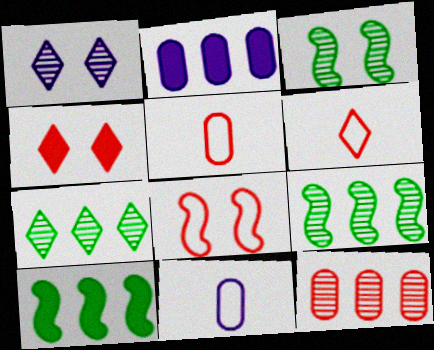[[1, 5, 10], 
[2, 3, 6], 
[4, 9, 11]]